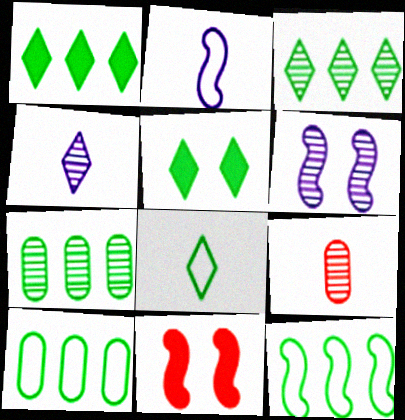[[1, 7, 12], 
[3, 5, 8], 
[3, 6, 9], 
[4, 10, 11]]